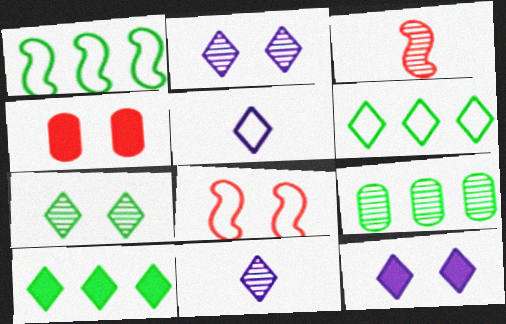[[1, 4, 11], 
[1, 9, 10], 
[2, 3, 9]]